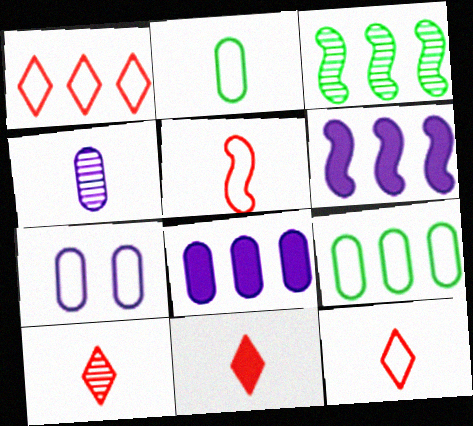[[1, 3, 8], 
[3, 7, 11], 
[4, 7, 8], 
[10, 11, 12]]